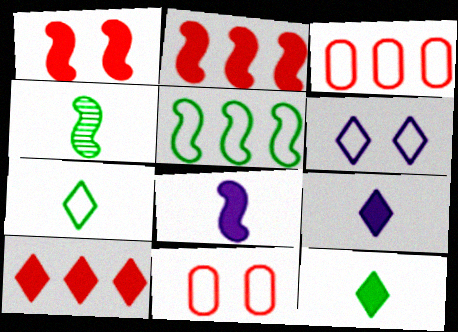[]